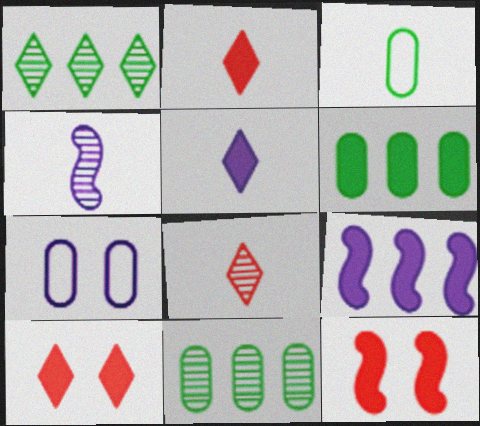[[2, 3, 4], 
[5, 6, 12]]